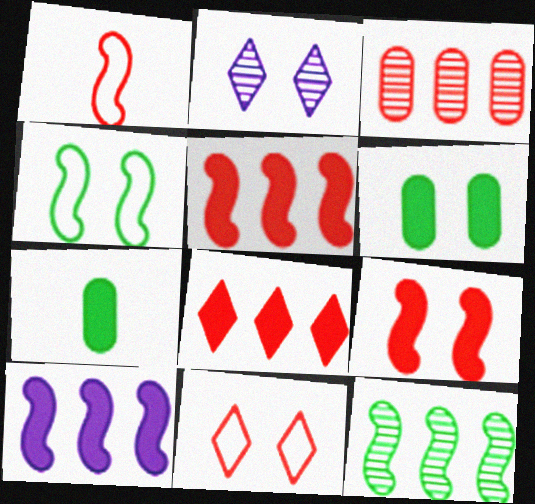[]